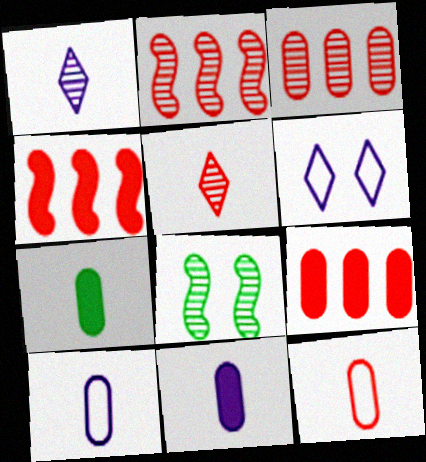[[1, 3, 8], 
[2, 6, 7]]